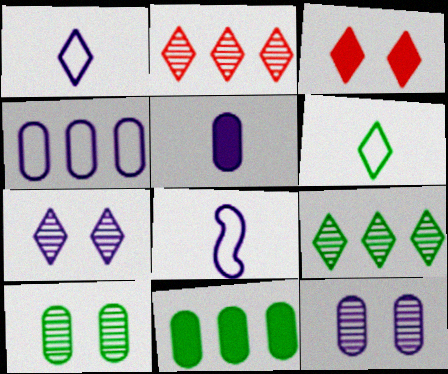[[1, 3, 9], 
[4, 5, 12]]